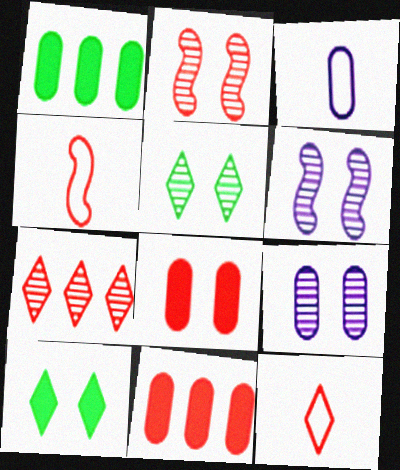[[1, 6, 12], 
[2, 5, 9], 
[2, 11, 12], 
[4, 7, 8]]